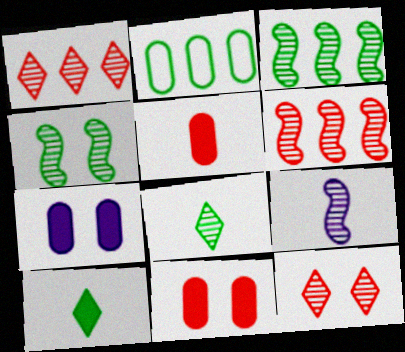[[2, 4, 10], 
[4, 6, 9]]